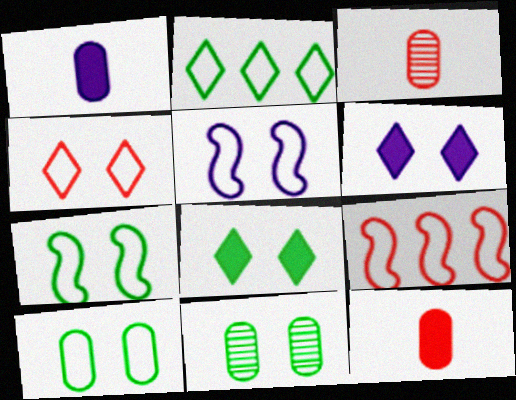[[4, 5, 10], 
[7, 8, 11]]